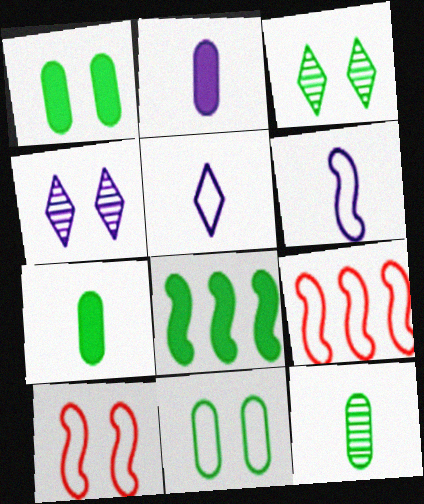[[1, 4, 10], 
[2, 3, 9], 
[4, 7, 9], 
[5, 9, 11]]